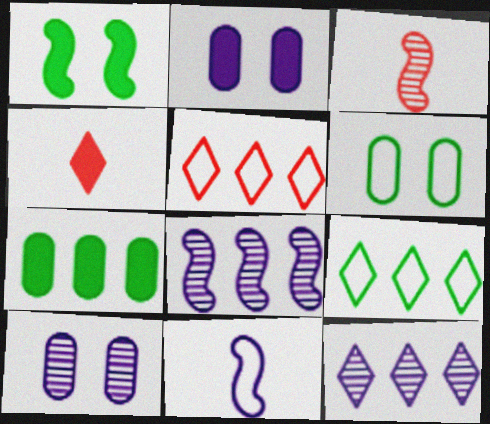[[2, 3, 9], 
[2, 11, 12], 
[4, 6, 8], 
[5, 6, 11], 
[5, 7, 8]]